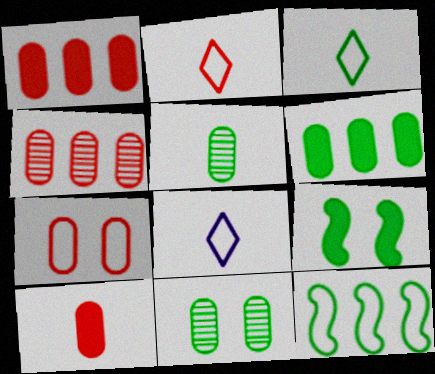[[2, 3, 8], 
[4, 7, 10], 
[4, 8, 9], 
[7, 8, 12]]